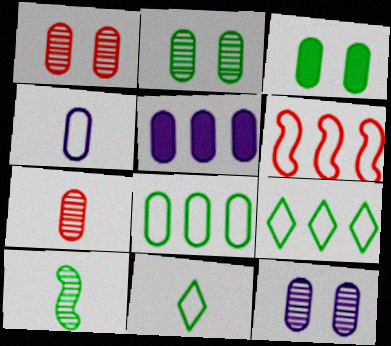[[1, 2, 12], 
[3, 9, 10], 
[4, 5, 12]]